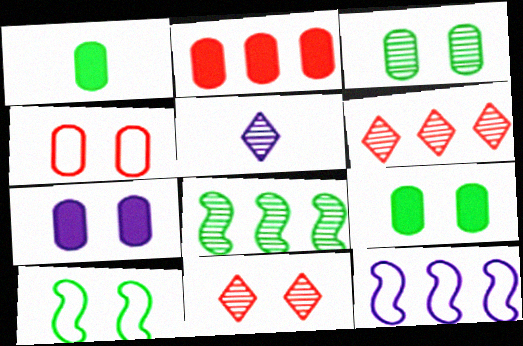[[1, 2, 7], 
[1, 11, 12], 
[2, 5, 10], 
[3, 4, 7], 
[5, 7, 12], 
[7, 10, 11]]